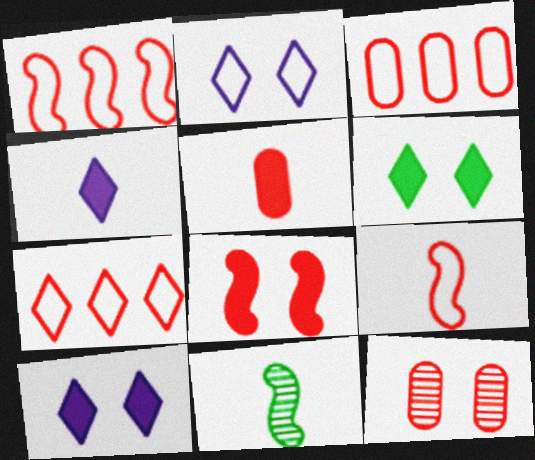[[1, 3, 7], 
[3, 5, 12], 
[3, 10, 11]]